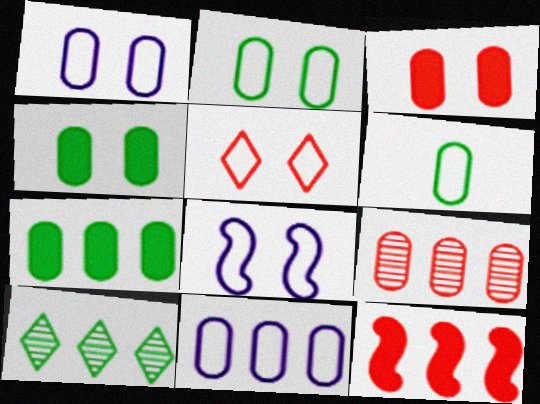[[2, 5, 8], 
[7, 9, 11], 
[10, 11, 12]]